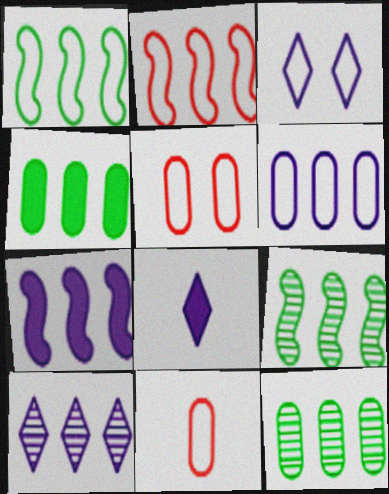[[1, 3, 11], 
[2, 4, 10], 
[2, 7, 9], 
[3, 8, 10], 
[5, 8, 9], 
[6, 7, 10]]